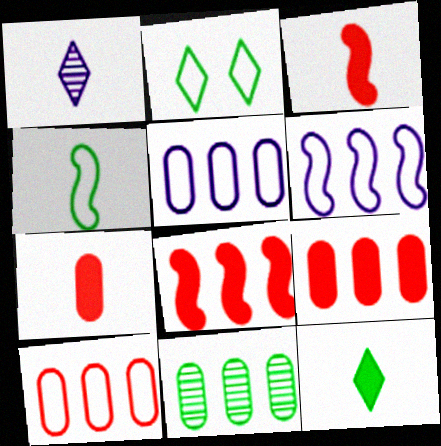[[1, 4, 7], 
[5, 9, 11]]